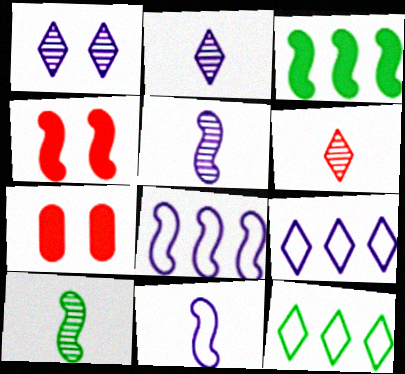[[4, 8, 10], 
[5, 7, 12], 
[7, 9, 10]]